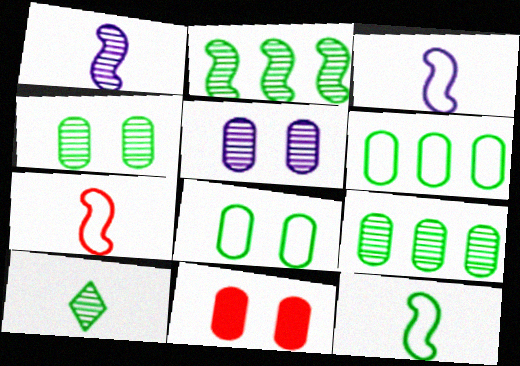[[2, 4, 10], 
[3, 7, 12], 
[5, 8, 11]]